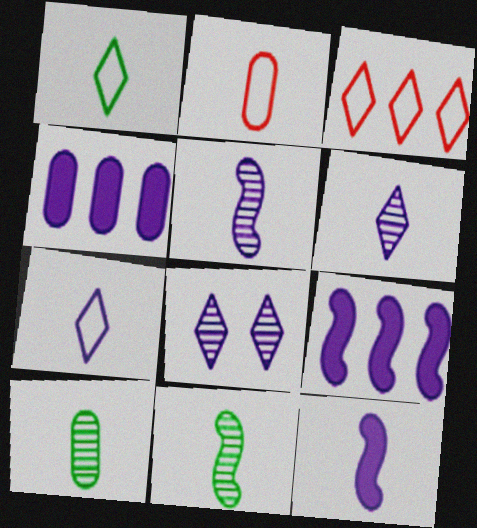[]